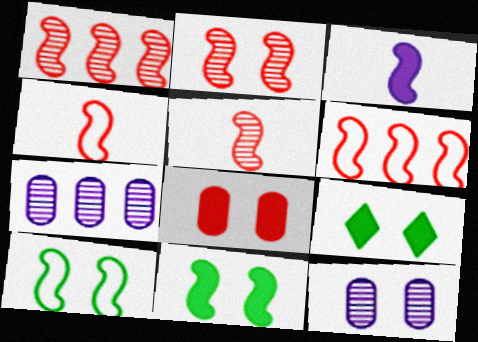[[1, 2, 5], 
[1, 3, 10], 
[4, 7, 9]]